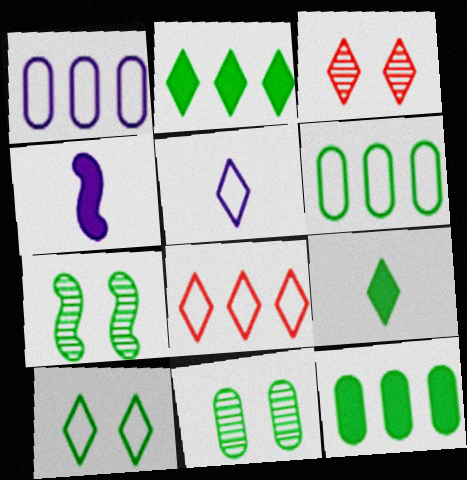[[2, 3, 5], 
[3, 4, 6], 
[4, 8, 11], 
[5, 8, 10], 
[6, 7, 9]]